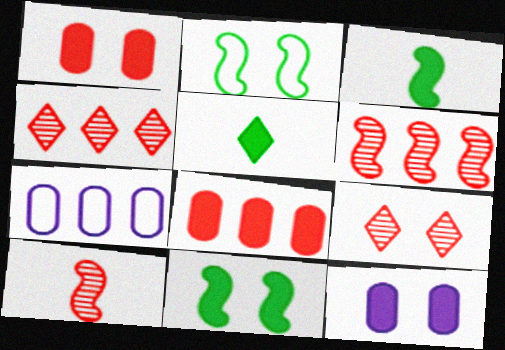[[2, 9, 12], 
[3, 7, 9]]